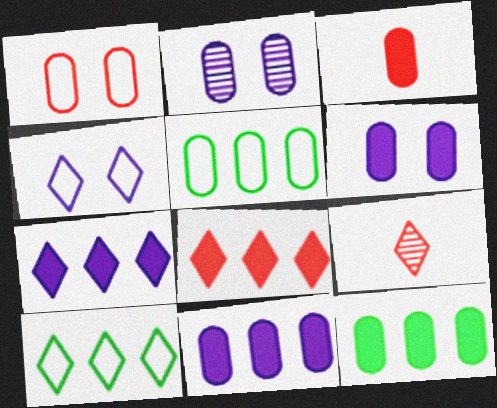[[2, 3, 5], 
[3, 6, 12]]